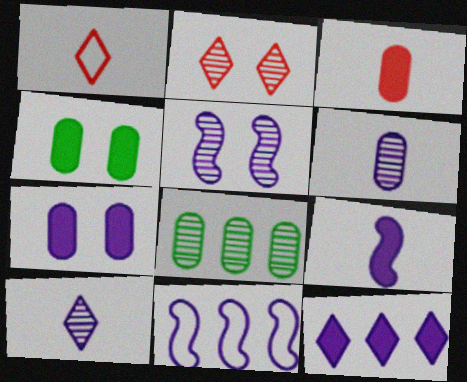[[5, 9, 11], 
[7, 9, 12], 
[7, 10, 11]]